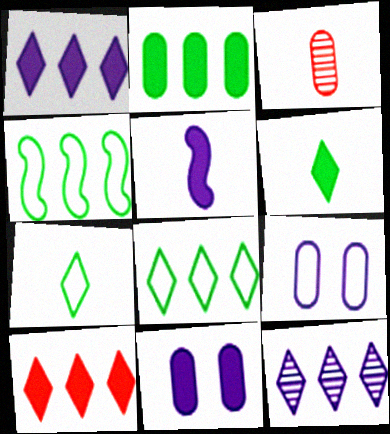[[1, 5, 11], 
[2, 3, 9], 
[3, 5, 7], 
[5, 9, 12], 
[8, 10, 12]]